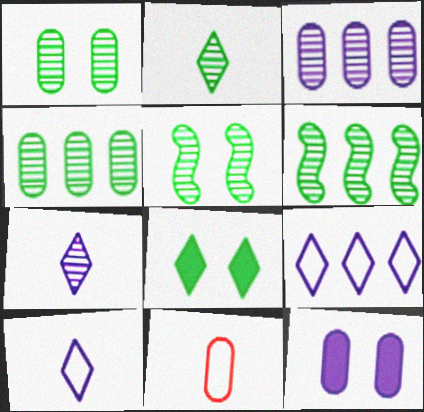[[1, 2, 6], 
[2, 4, 5], 
[4, 11, 12]]